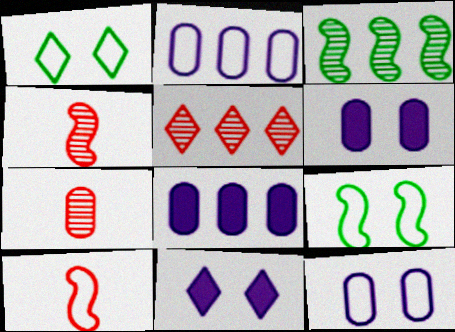[[1, 2, 10], 
[1, 4, 8]]